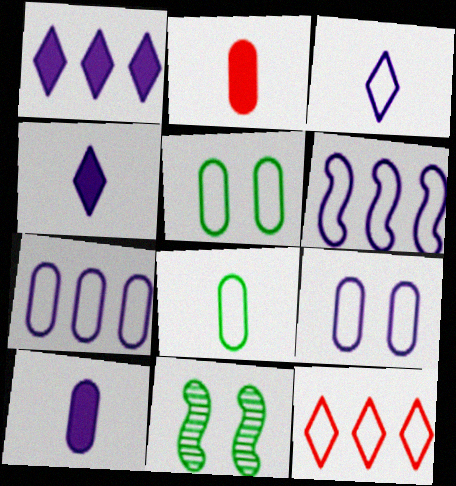[[3, 6, 9], 
[10, 11, 12]]